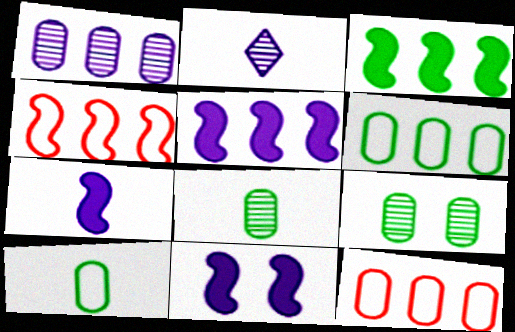[[5, 7, 11]]